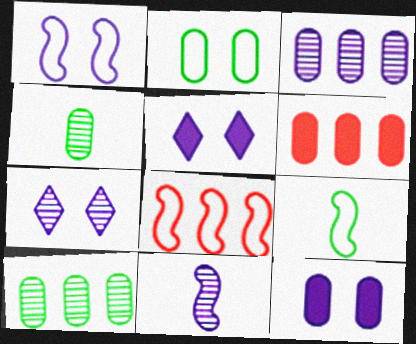[[1, 7, 12], 
[1, 8, 9], 
[3, 7, 11], 
[4, 5, 8], 
[6, 7, 9]]